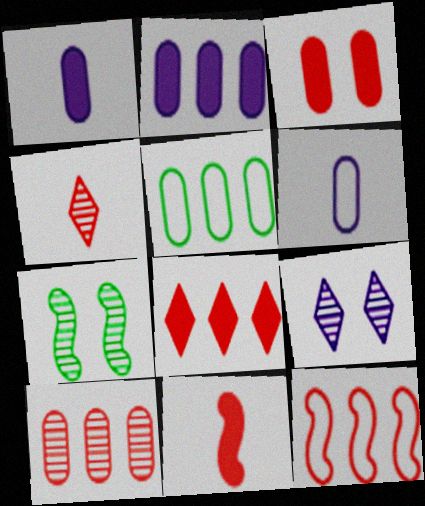[[2, 5, 10], 
[3, 4, 12], 
[3, 8, 11], 
[5, 9, 11], 
[6, 7, 8], 
[8, 10, 12]]